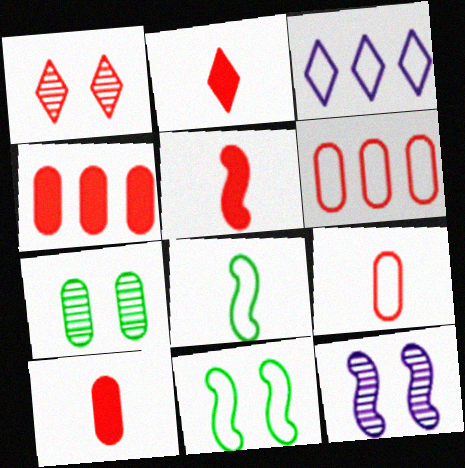[[1, 5, 6], 
[1, 7, 12], 
[2, 5, 10], 
[3, 5, 7], 
[3, 9, 11]]